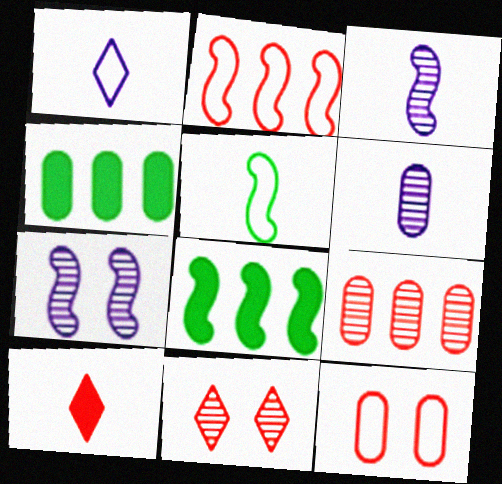[[4, 6, 12], 
[5, 6, 10]]